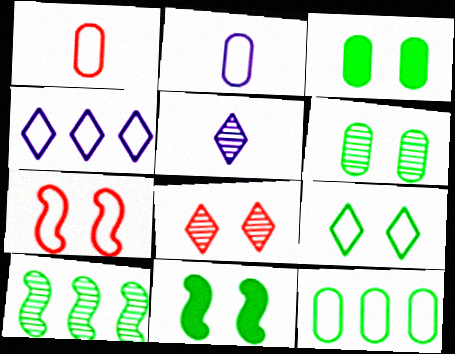[[6, 9, 11]]